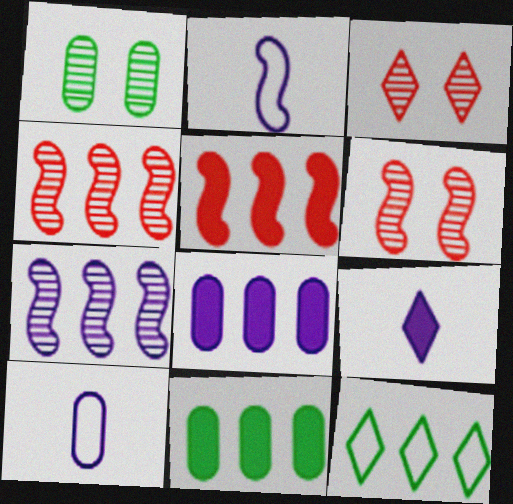[[2, 3, 11], 
[3, 9, 12], 
[4, 8, 12]]